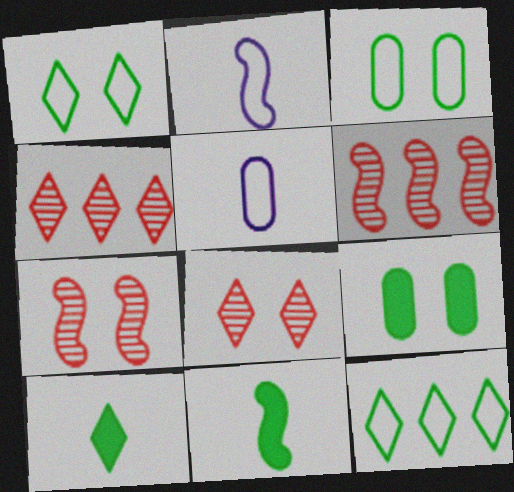[[2, 4, 9]]